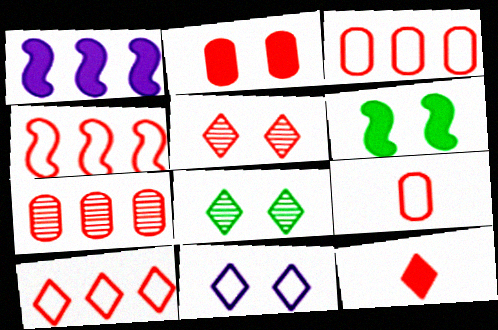[[1, 8, 9], 
[2, 7, 9], 
[3, 4, 10], 
[5, 10, 12]]